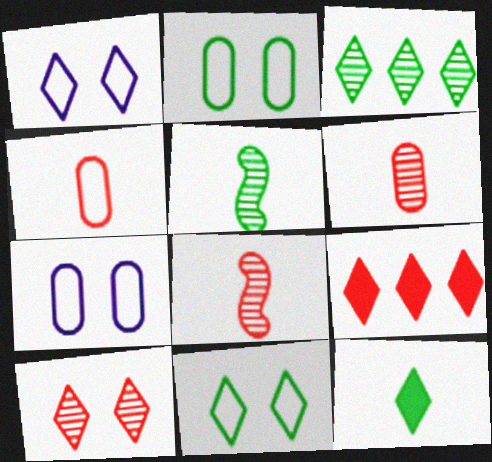[[3, 11, 12], 
[5, 7, 9]]